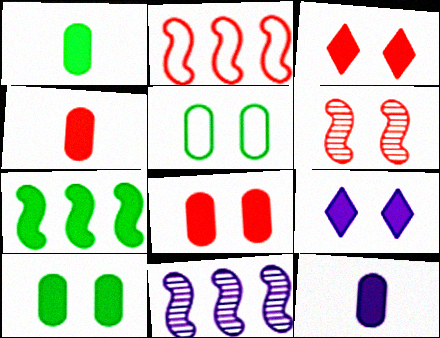[[1, 4, 12], 
[2, 7, 11], 
[3, 7, 12], 
[4, 7, 9], 
[5, 6, 9]]